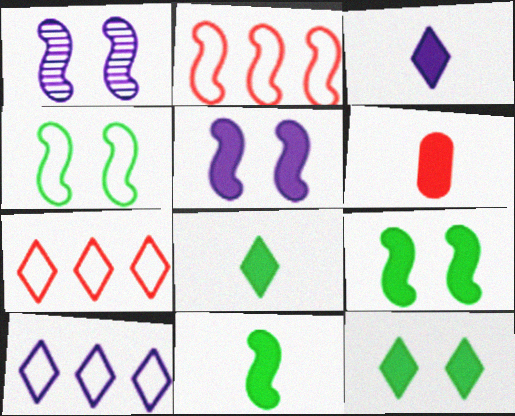[[1, 2, 11], 
[3, 6, 11]]